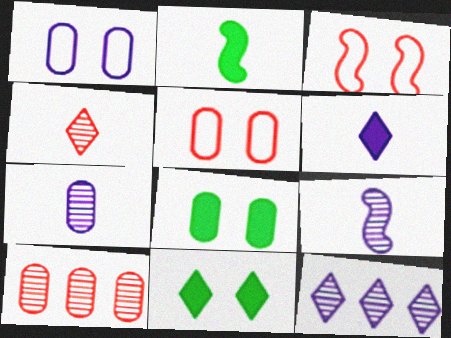[[2, 5, 12]]